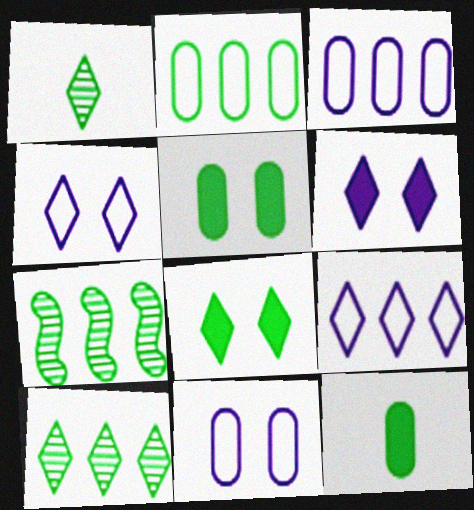[]